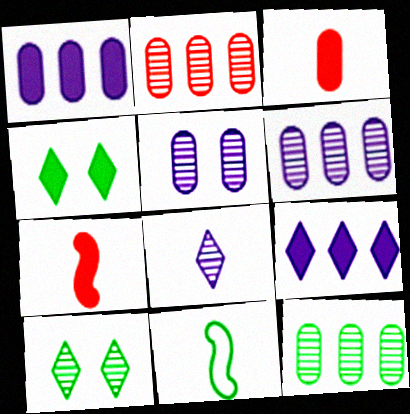[[1, 4, 7], 
[2, 6, 12], 
[3, 8, 11], 
[4, 11, 12]]